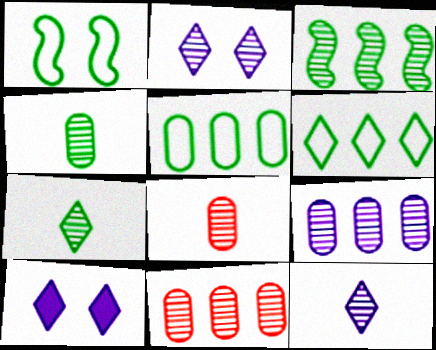[[2, 3, 8]]